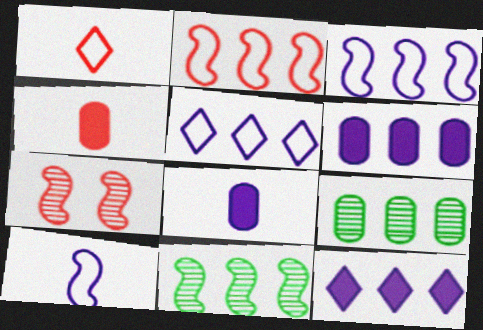[[2, 9, 12]]